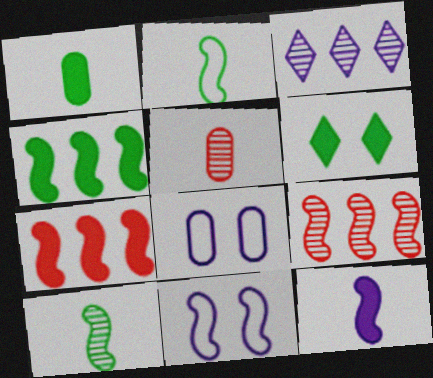[[1, 4, 6], 
[3, 8, 12], 
[7, 10, 11]]